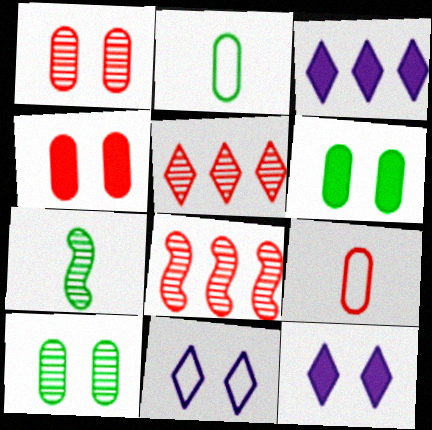[[2, 8, 12]]